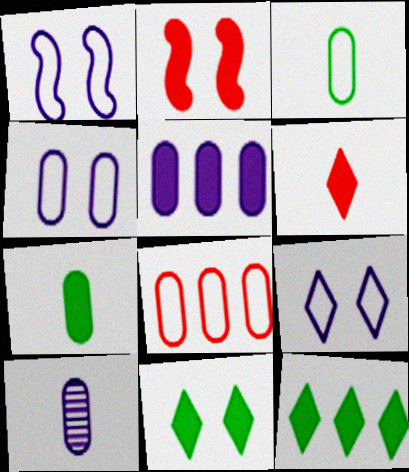[[1, 4, 9], 
[3, 4, 8], 
[4, 5, 10]]